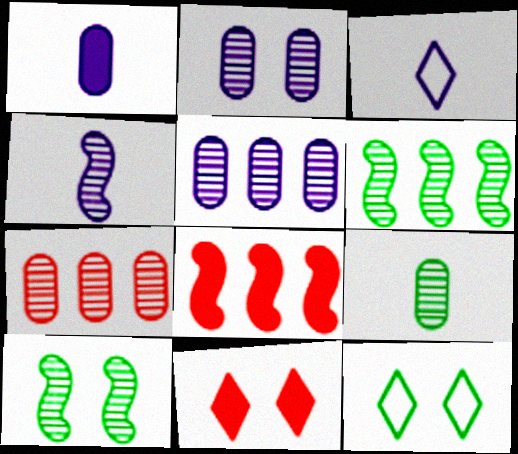[[1, 3, 4], 
[2, 7, 9]]